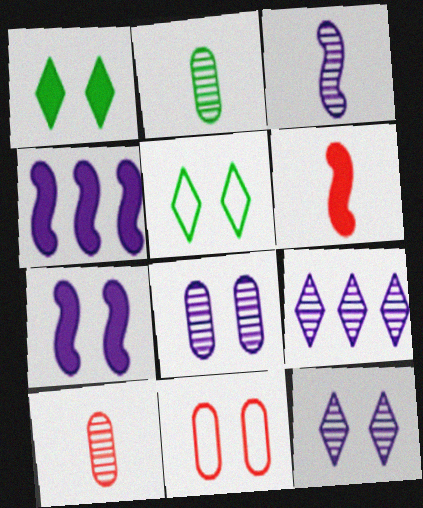[[3, 8, 9], 
[4, 5, 10]]